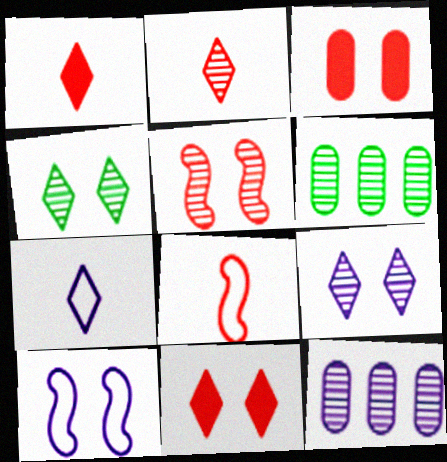[[1, 6, 10], 
[3, 4, 10]]